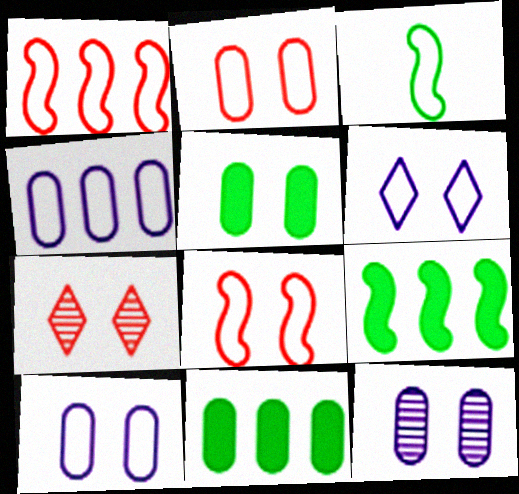[[2, 5, 12]]